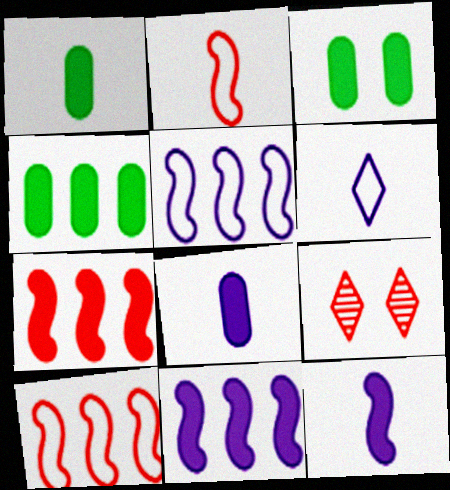[[1, 3, 4], 
[1, 5, 9]]